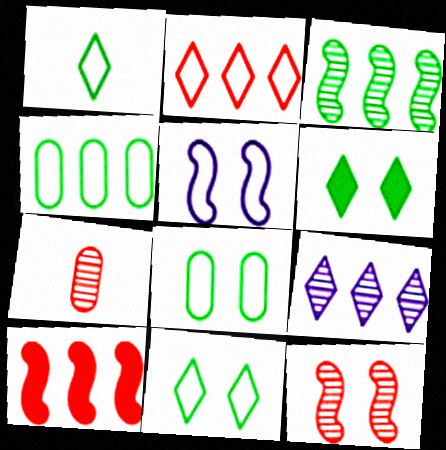[[4, 9, 10]]